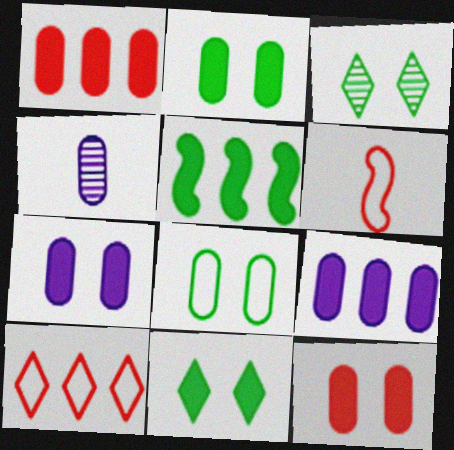[[1, 4, 8], 
[2, 7, 12], 
[3, 6, 9]]